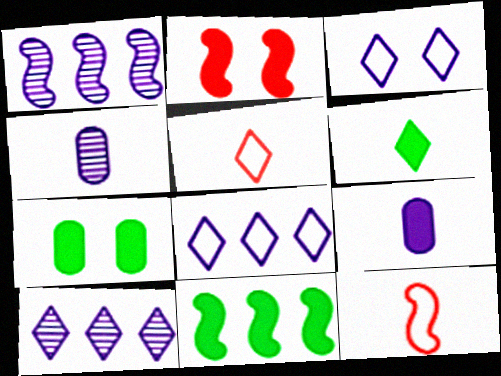[[1, 3, 9], 
[1, 5, 7], 
[4, 6, 12], 
[6, 7, 11], 
[7, 10, 12]]